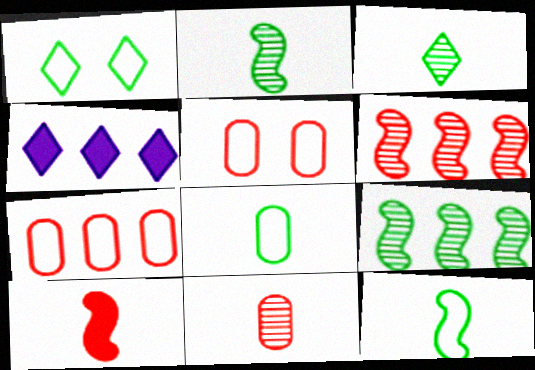[[2, 4, 5], 
[4, 7, 9]]